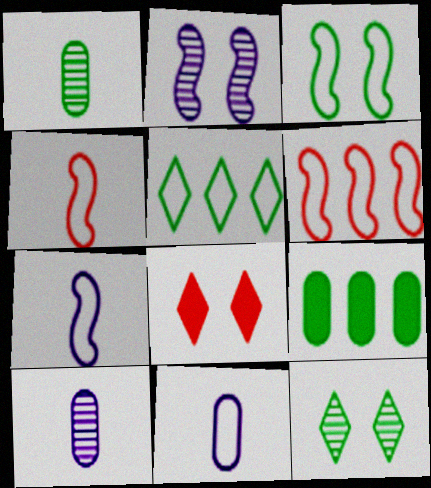[[3, 6, 7]]